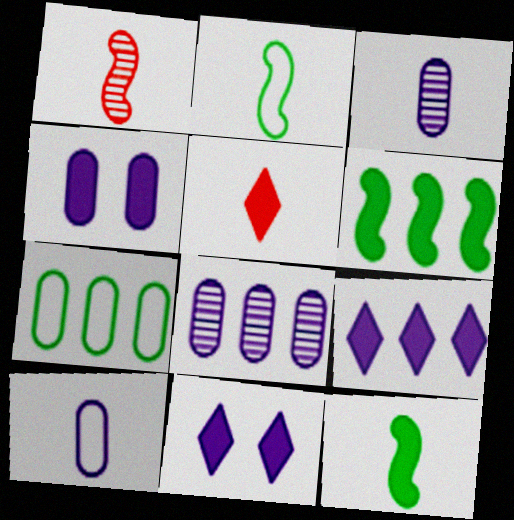[[1, 7, 11], 
[2, 3, 5], 
[4, 5, 6], 
[4, 8, 10]]